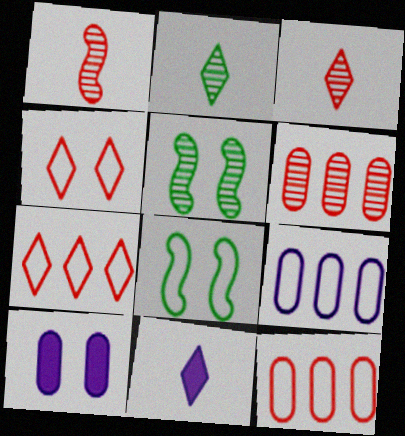[[4, 5, 10], 
[5, 11, 12], 
[6, 8, 11]]